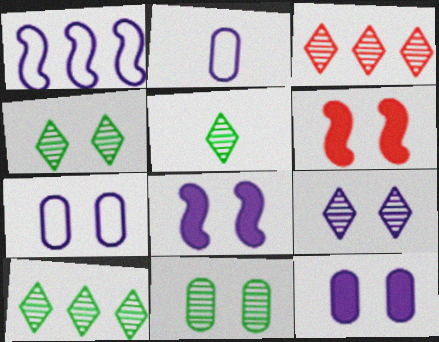[[2, 6, 10], 
[3, 5, 9], 
[4, 5, 10], 
[4, 6, 7], 
[7, 8, 9]]